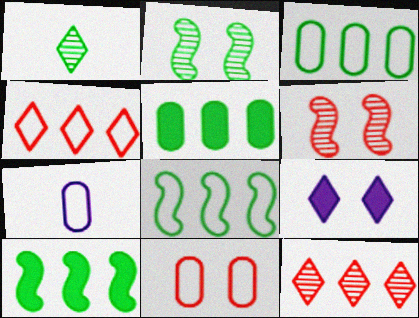[[1, 4, 9], 
[2, 9, 11], 
[3, 7, 11]]